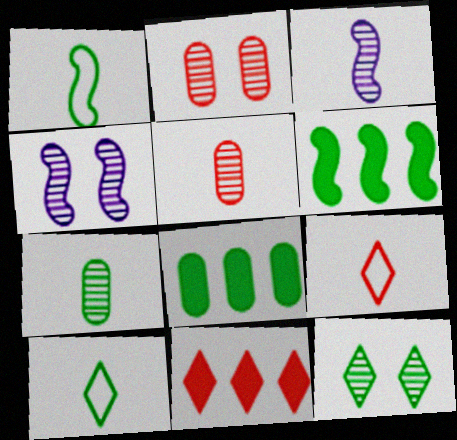[[1, 8, 12], 
[2, 4, 12], 
[4, 8, 9]]